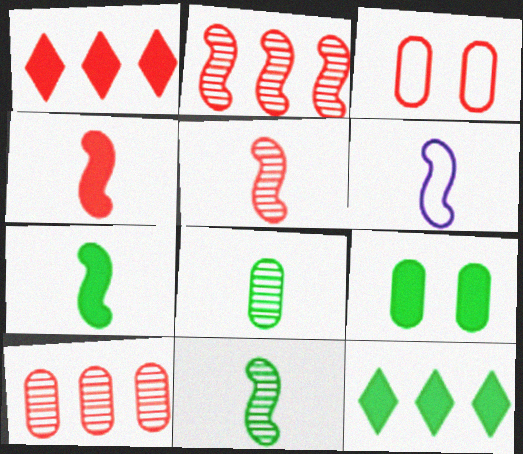[[1, 3, 5], 
[4, 6, 11], 
[5, 6, 7], 
[7, 9, 12]]